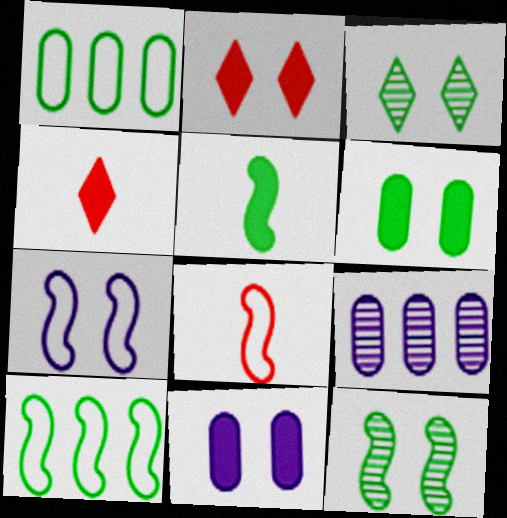[[1, 3, 5], 
[5, 10, 12], 
[7, 8, 10]]